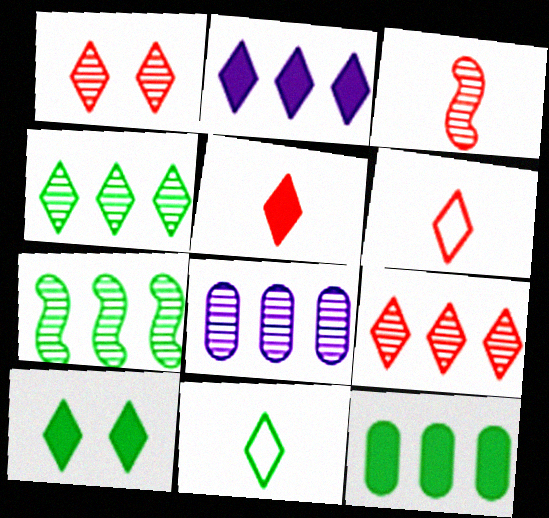[[1, 2, 11], 
[2, 5, 10], 
[4, 10, 11], 
[7, 8, 9]]